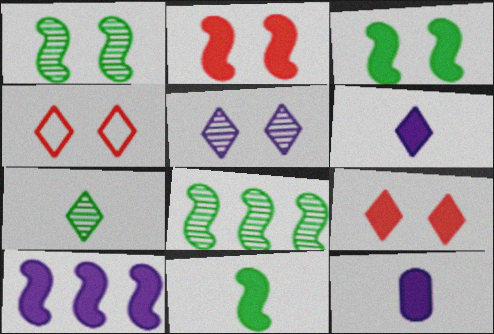[[2, 10, 11], 
[4, 8, 12]]